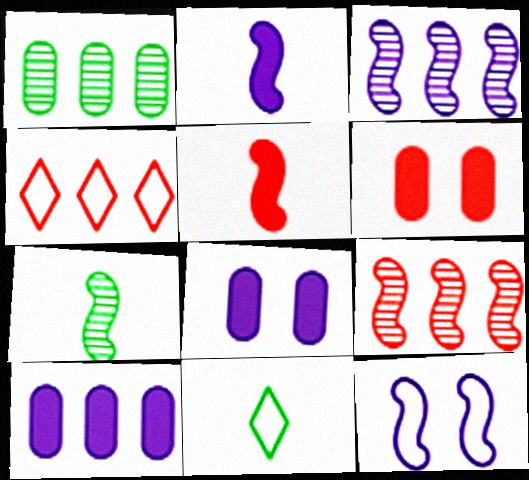[[2, 3, 12], 
[3, 6, 11], 
[4, 7, 8], 
[8, 9, 11]]